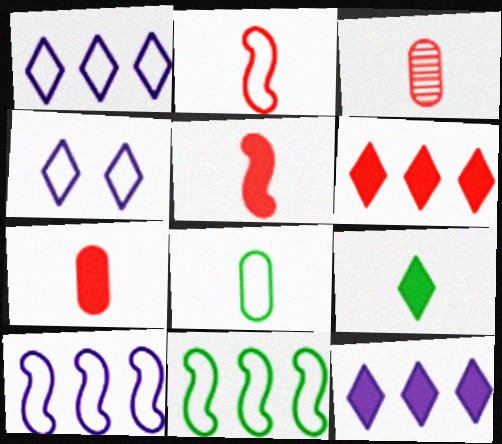[]